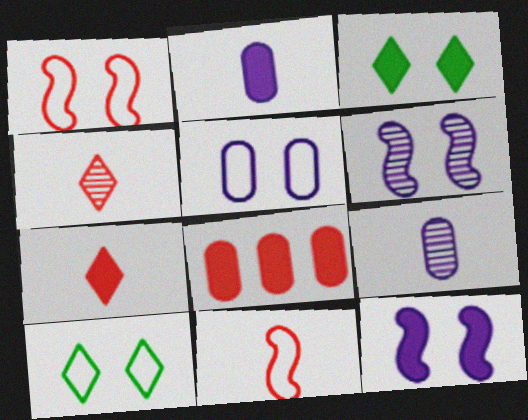[[1, 4, 8], 
[1, 5, 10]]